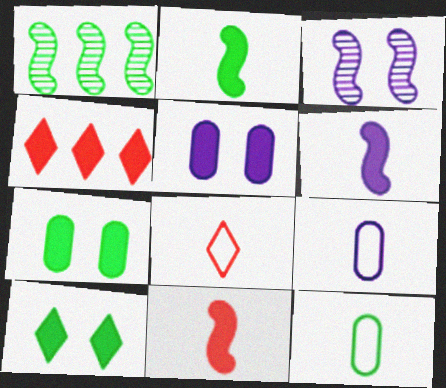[[1, 5, 8], 
[1, 10, 12], 
[2, 4, 5], 
[2, 6, 11], 
[3, 4, 12], 
[4, 6, 7]]